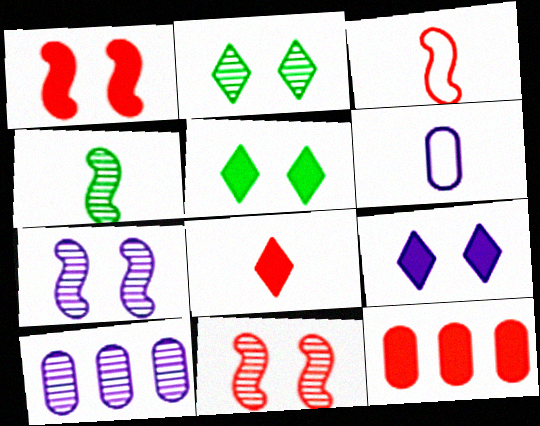[[1, 8, 12], 
[3, 5, 10], 
[4, 6, 8]]